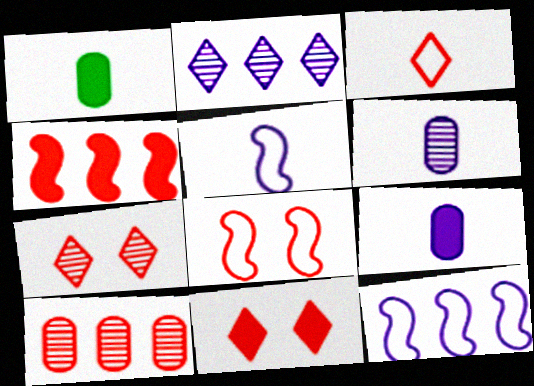[[1, 2, 8], 
[1, 7, 12]]